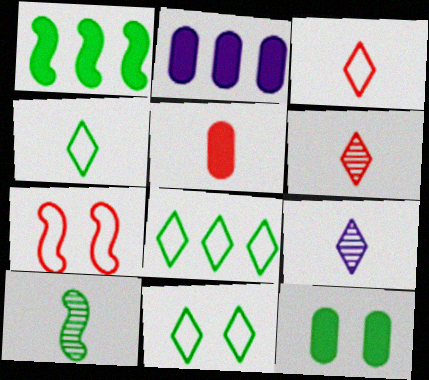[[2, 5, 12], 
[4, 8, 11], 
[8, 10, 12]]